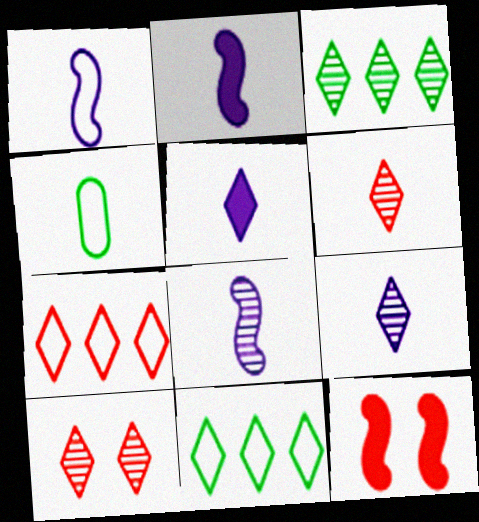[[1, 2, 8], 
[2, 4, 6], 
[3, 9, 10], 
[5, 10, 11]]